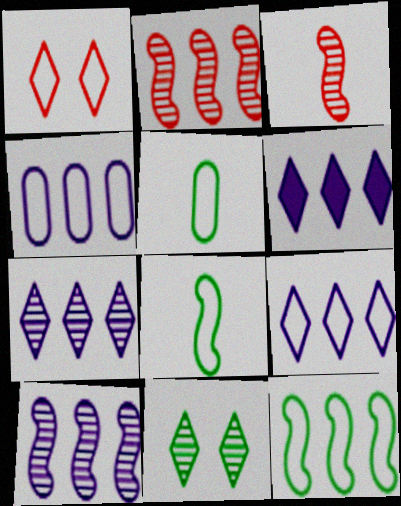[[1, 4, 8], 
[4, 6, 10], 
[6, 7, 9]]